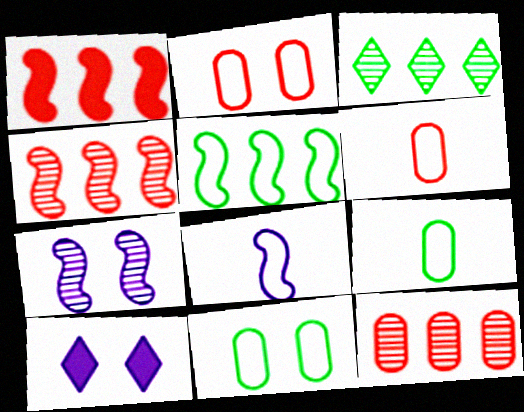[[4, 9, 10]]